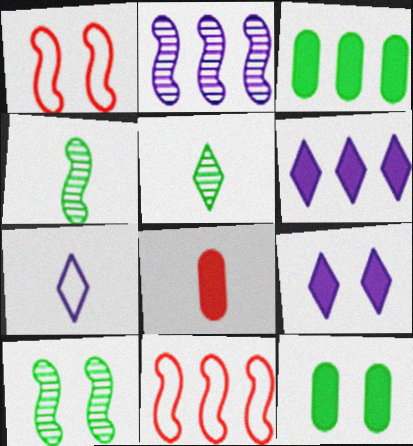[[4, 7, 8]]